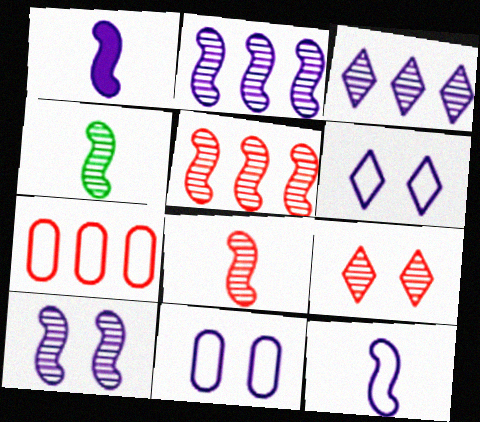[[1, 3, 11], 
[4, 5, 10]]